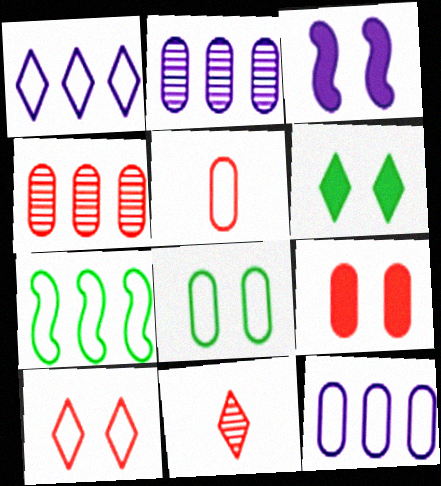[[1, 6, 11], 
[3, 6, 9], 
[4, 5, 9], 
[5, 8, 12]]